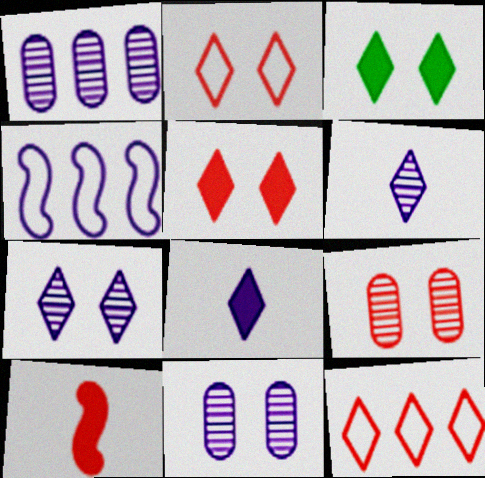[[2, 3, 7], 
[3, 6, 12], 
[4, 8, 11], 
[9, 10, 12]]